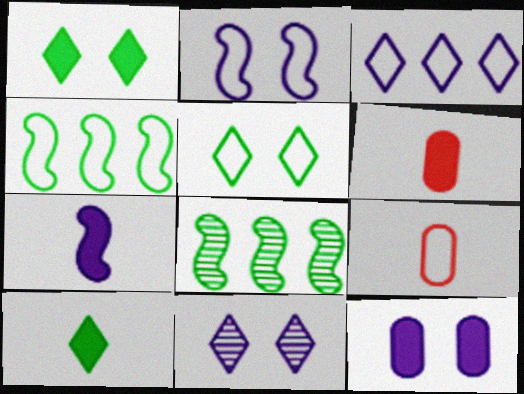[[2, 11, 12], 
[4, 6, 11], 
[6, 7, 10]]